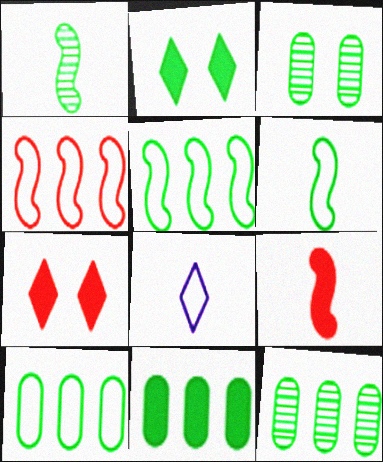[[1, 2, 10], 
[2, 6, 12], 
[10, 11, 12]]